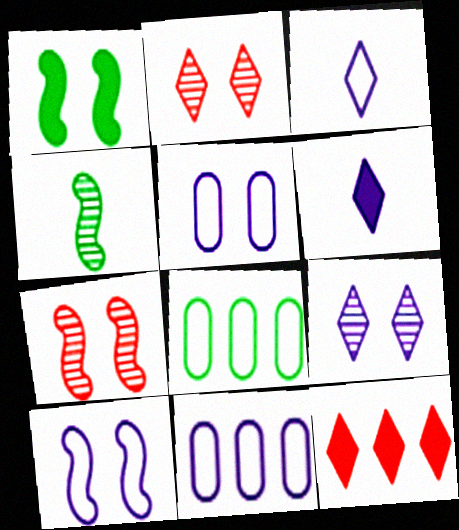[[1, 2, 5], 
[1, 7, 10], 
[3, 10, 11], 
[4, 5, 12], 
[6, 7, 8]]